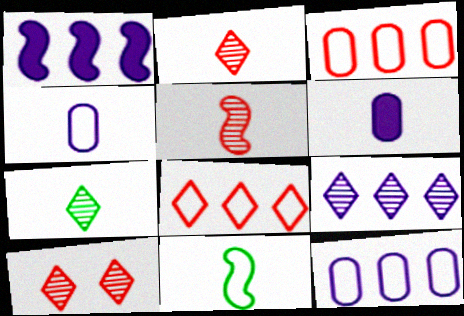[[1, 9, 12], 
[2, 6, 11], 
[7, 9, 10]]